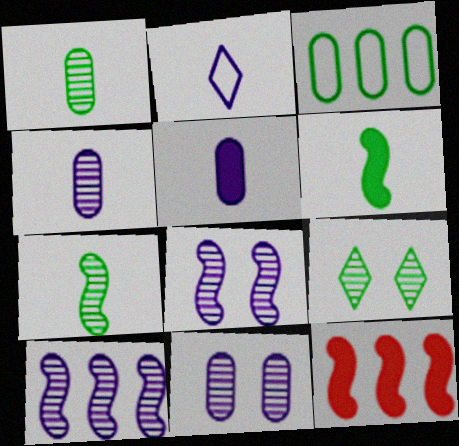[[3, 6, 9]]